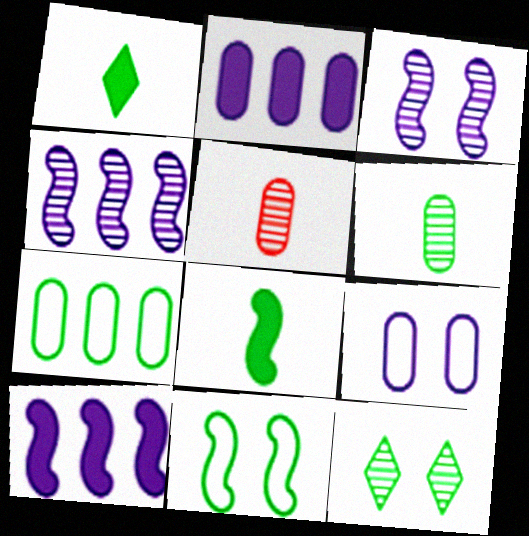[[4, 5, 12], 
[7, 8, 12]]